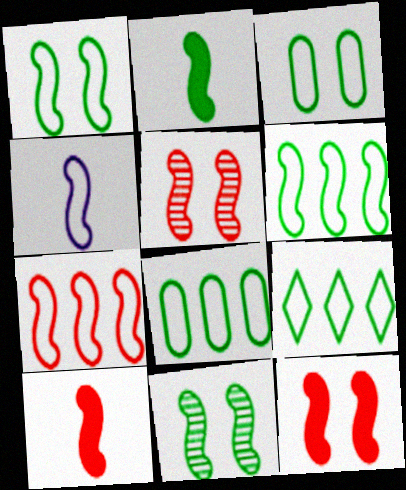[[1, 4, 7], 
[2, 6, 11], 
[5, 7, 10], 
[6, 8, 9]]